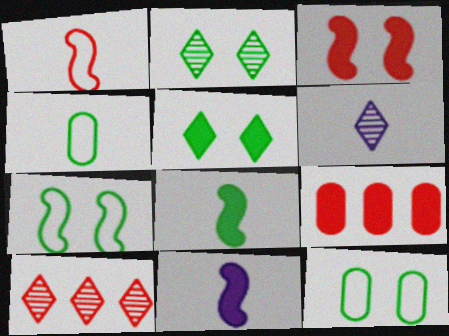[[2, 6, 10], 
[5, 9, 11], 
[6, 7, 9], 
[10, 11, 12]]